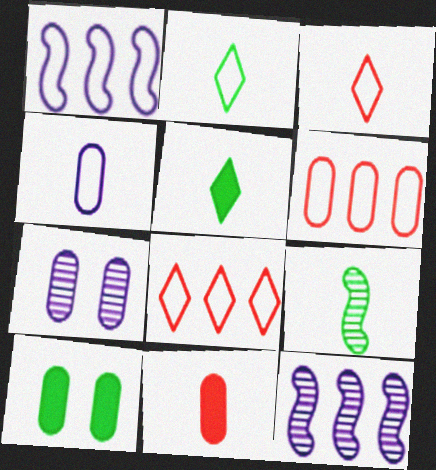[[3, 10, 12]]